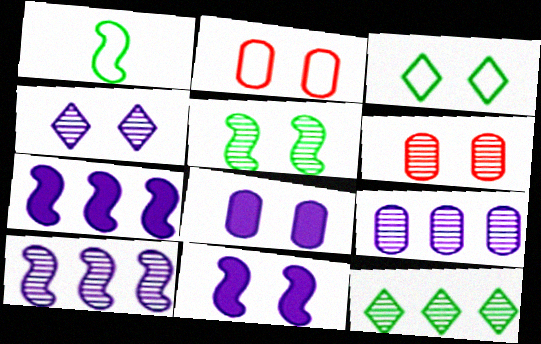[[3, 6, 11], 
[4, 5, 6]]